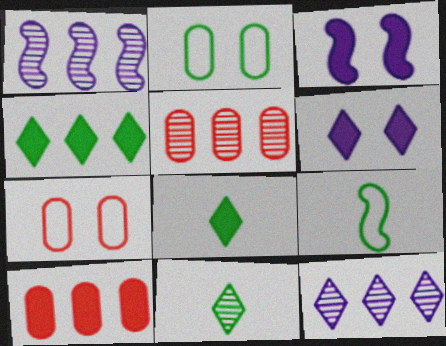[[1, 7, 8], 
[3, 8, 10], 
[5, 6, 9]]